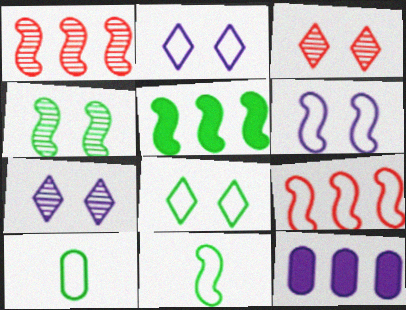[[2, 9, 10], 
[3, 11, 12], 
[4, 5, 11], 
[6, 9, 11]]